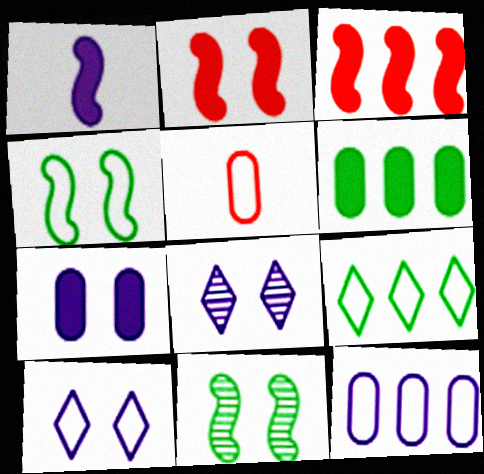[[1, 8, 12]]